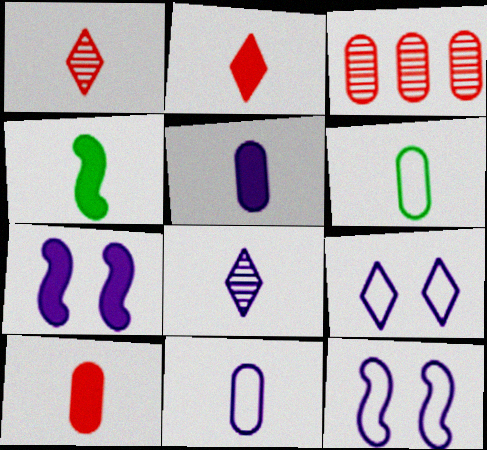[[1, 4, 11], 
[2, 4, 5], 
[3, 4, 9]]